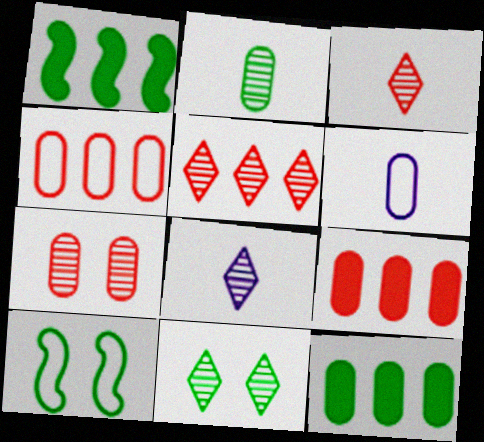[[5, 8, 11], 
[6, 7, 12], 
[8, 9, 10]]